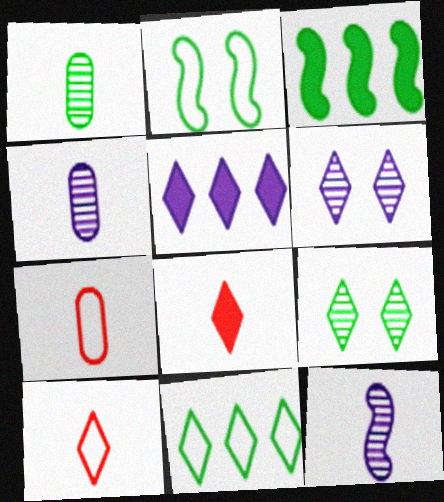[[3, 6, 7], 
[5, 9, 10], 
[6, 8, 11]]